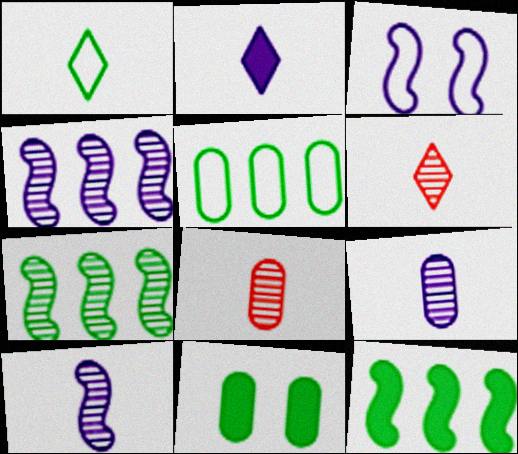[[1, 2, 6], 
[1, 7, 11]]